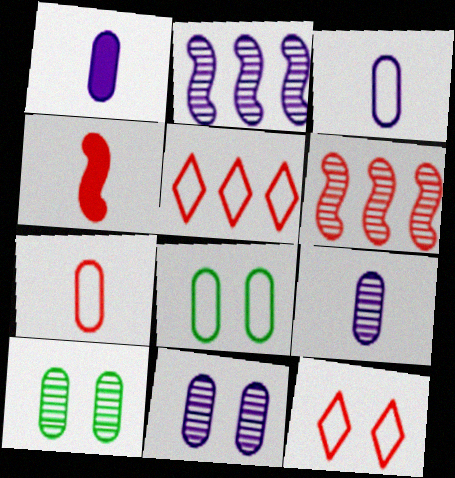[[1, 3, 9]]